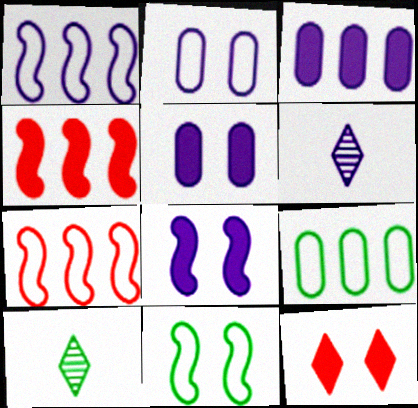[[1, 5, 6], 
[2, 4, 10], 
[5, 7, 10]]